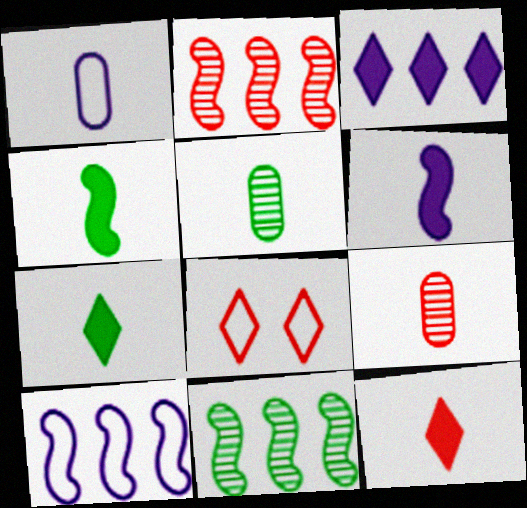[]